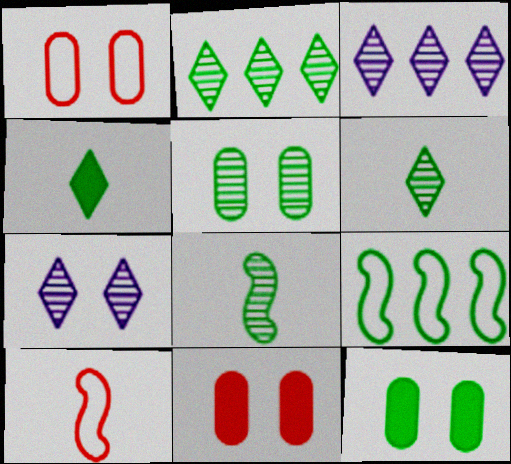[[2, 5, 8], 
[3, 10, 12], 
[4, 5, 9], 
[6, 9, 12]]